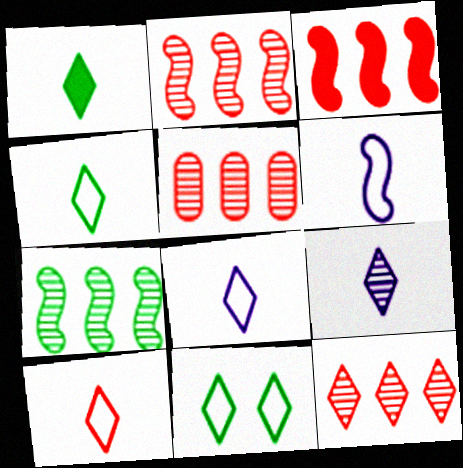[[1, 9, 10], 
[2, 5, 12], 
[4, 8, 10]]